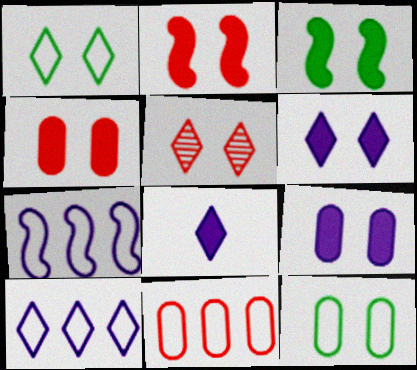[[1, 5, 6], 
[3, 4, 6]]